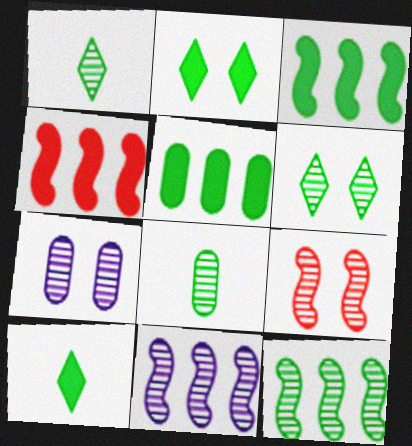[[6, 7, 9], 
[6, 8, 12]]